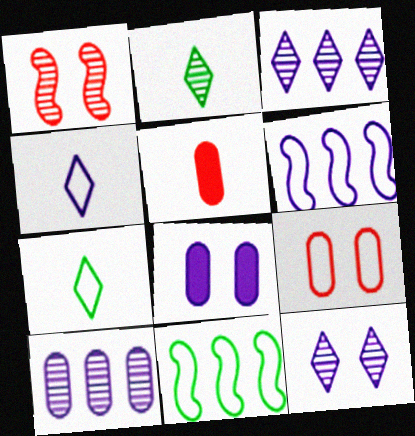[[1, 2, 10], 
[4, 9, 11], 
[5, 11, 12], 
[6, 7, 9]]